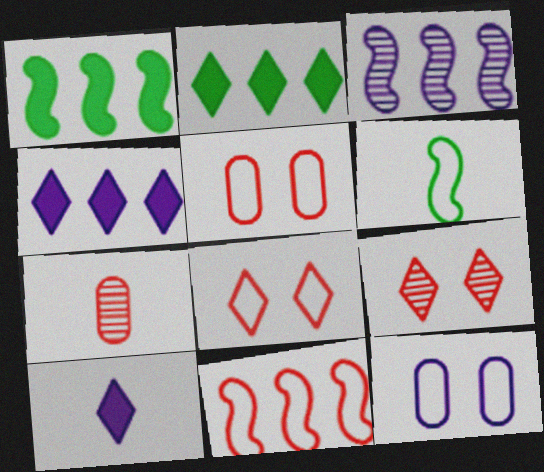[[1, 3, 11], 
[3, 10, 12], 
[6, 7, 10]]